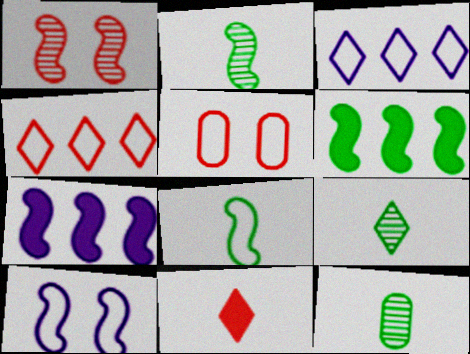[[1, 7, 8], 
[2, 9, 12], 
[3, 5, 8], 
[5, 7, 9]]